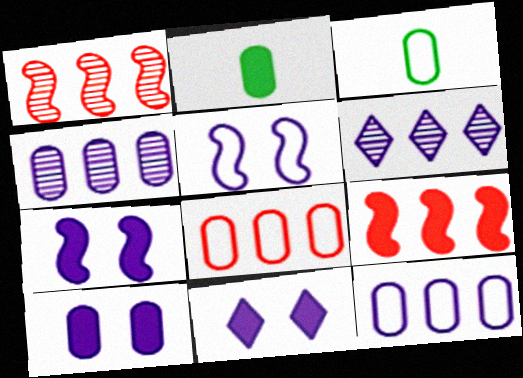[[1, 3, 11], 
[2, 9, 11], 
[7, 10, 11]]